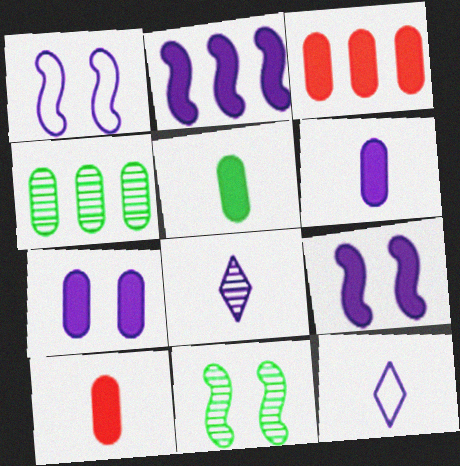[[3, 5, 7], 
[3, 11, 12], 
[5, 6, 10]]